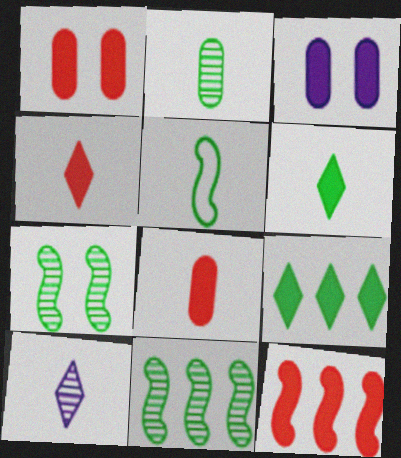[[1, 4, 12], 
[2, 5, 6], 
[3, 6, 12], 
[5, 8, 10]]